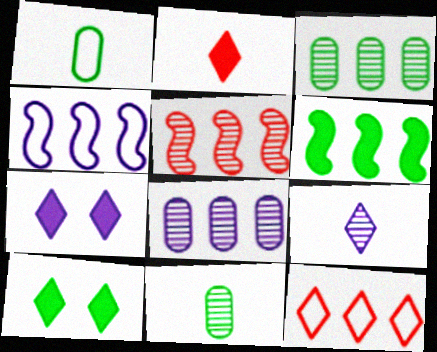[[1, 5, 7], 
[4, 5, 6], 
[6, 8, 12], 
[9, 10, 12]]